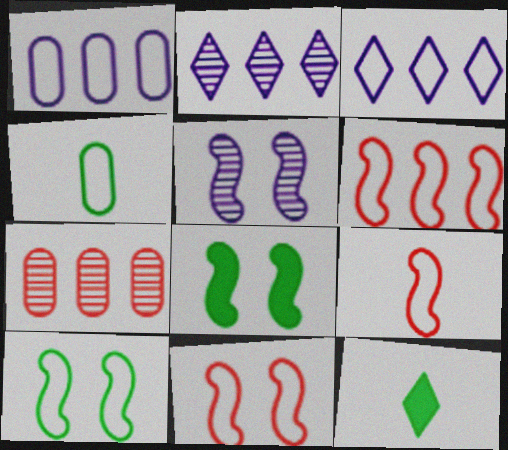[[3, 4, 11], 
[5, 8, 11], 
[6, 9, 11]]